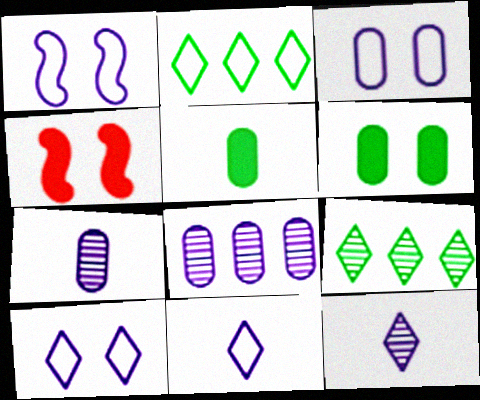[[1, 3, 10], 
[2, 4, 7]]